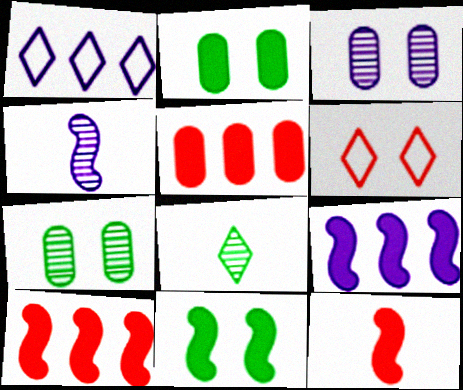[[1, 7, 12], 
[3, 6, 11], 
[9, 11, 12]]